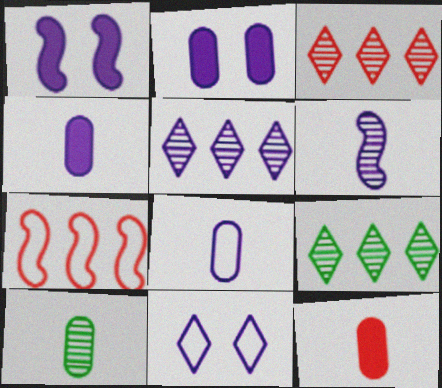[[1, 5, 8], 
[3, 5, 9], 
[8, 10, 12]]